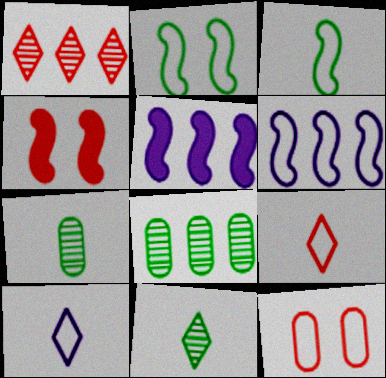[[4, 8, 10], 
[5, 11, 12]]